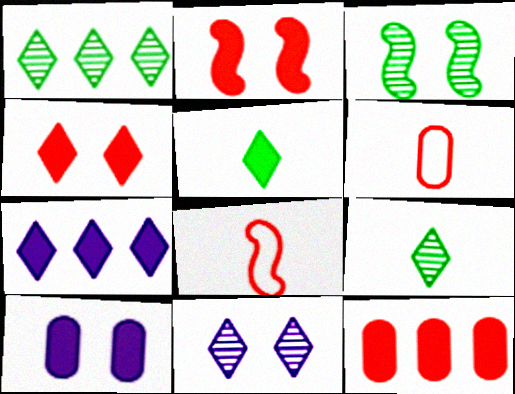[[1, 8, 10], 
[3, 6, 7], 
[4, 5, 7]]